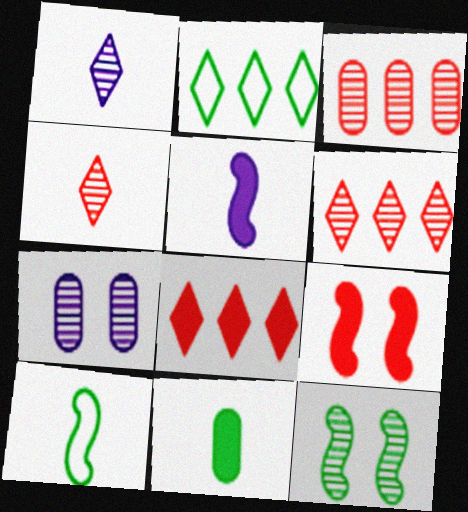[[1, 3, 12], 
[2, 11, 12], 
[7, 8, 10]]